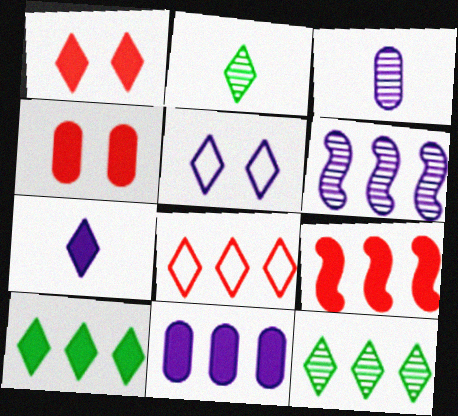[[1, 7, 10], 
[9, 10, 11]]